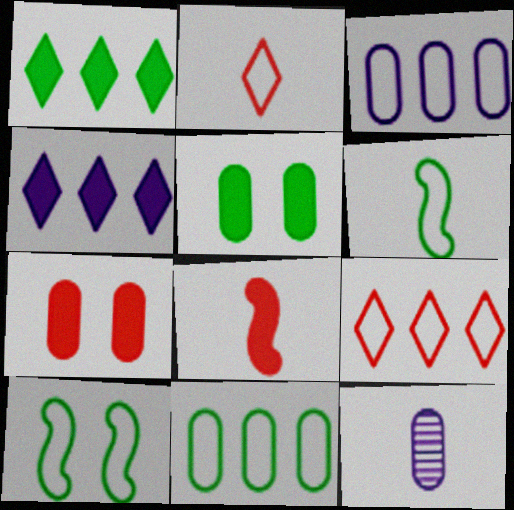[[2, 3, 10], 
[4, 5, 8], 
[7, 11, 12]]